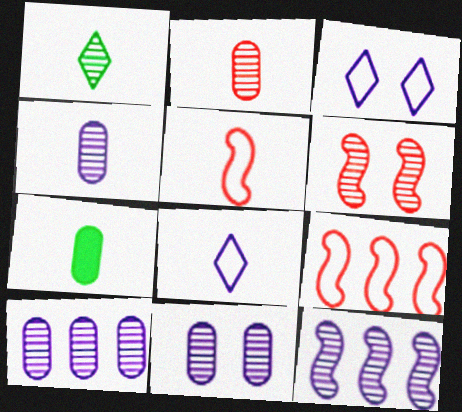[[1, 6, 10], 
[4, 10, 11]]